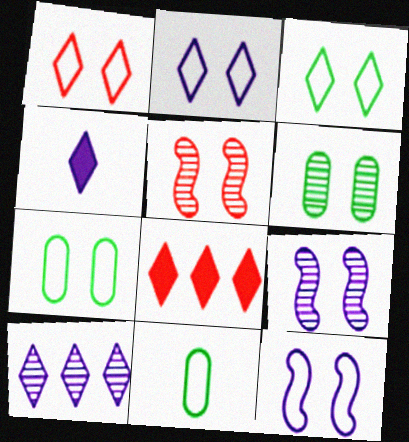[[1, 2, 3], 
[1, 7, 12], 
[2, 4, 10], 
[8, 9, 11]]